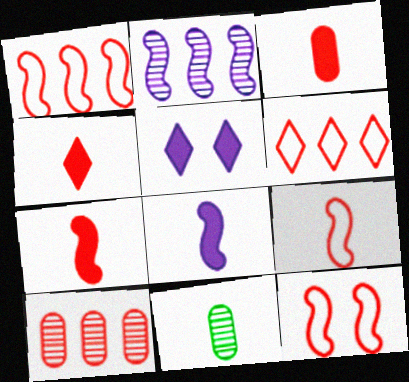[[1, 5, 11], 
[1, 9, 12], 
[3, 4, 7], 
[4, 10, 12]]